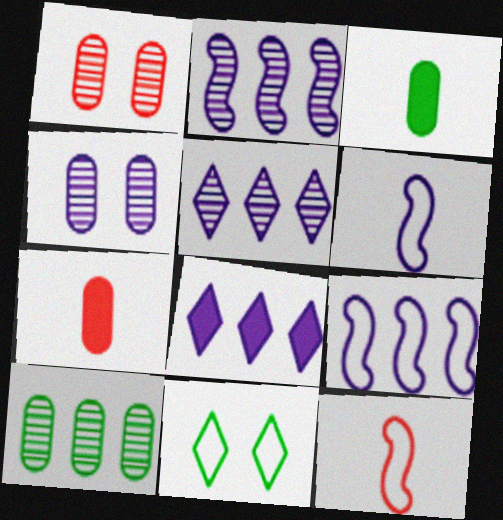[[2, 7, 11], 
[4, 6, 8]]